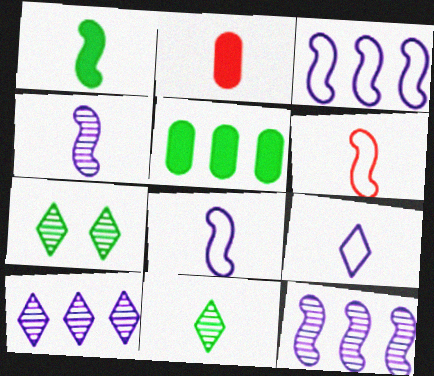[[1, 4, 6], 
[2, 3, 7], 
[2, 8, 11]]